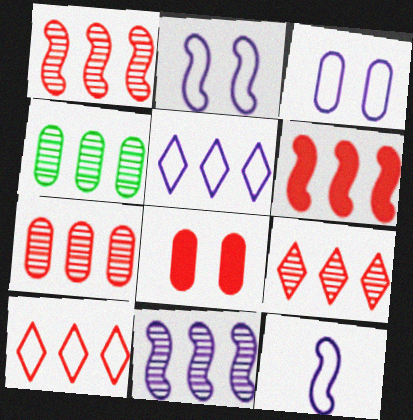[[1, 7, 9], 
[3, 5, 12], 
[4, 5, 6], 
[4, 9, 11], 
[6, 7, 10]]